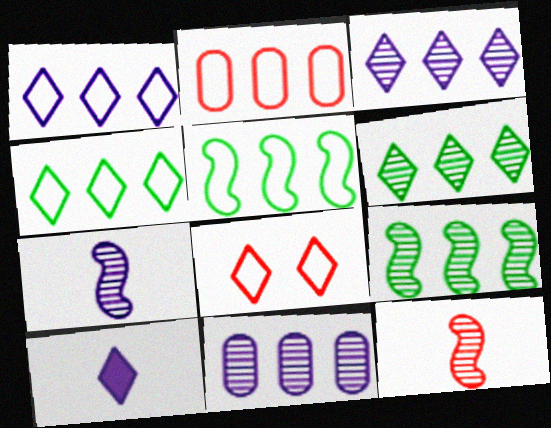[[1, 2, 5], 
[6, 8, 10]]